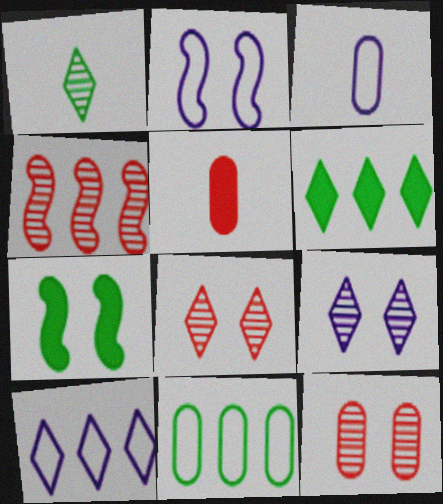[[1, 7, 11], 
[2, 3, 10]]